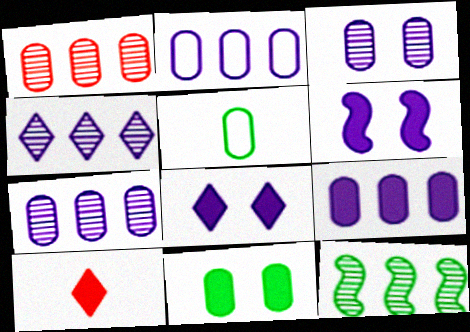[[1, 4, 12], 
[2, 7, 9]]